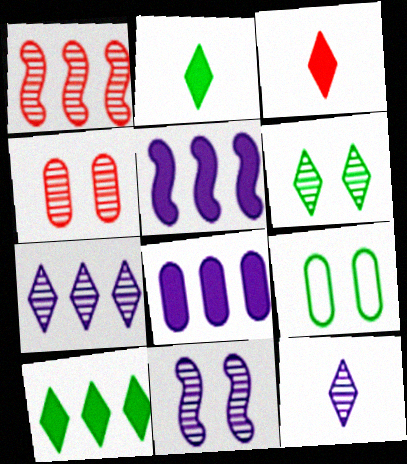[[4, 6, 11]]